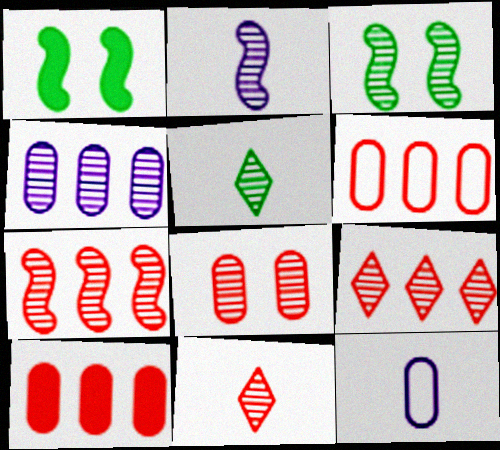[[1, 9, 12], 
[2, 3, 7], 
[3, 4, 11], 
[7, 8, 11]]